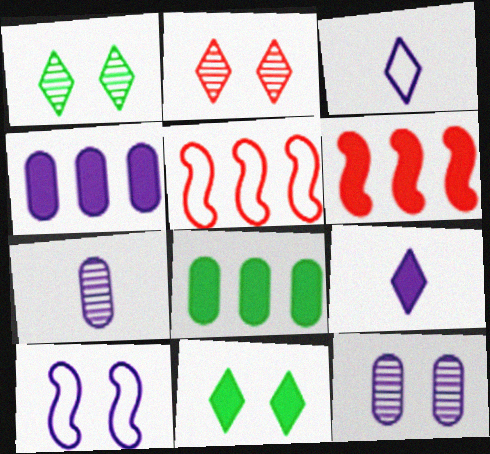[[5, 7, 11]]